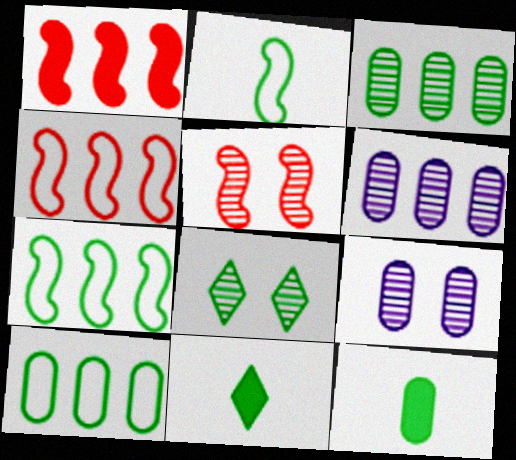[[4, 9, 11], 
[5, 8, 9], 
[7, 8, 12]]